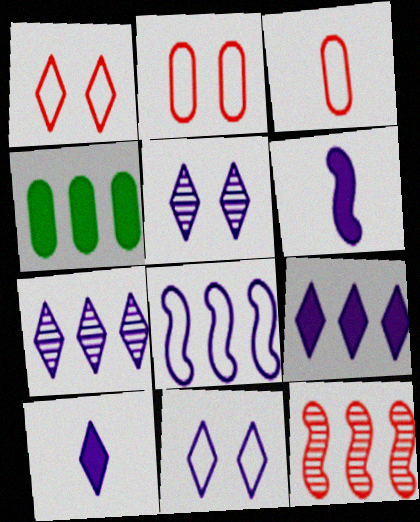[[7, 10, 11]]